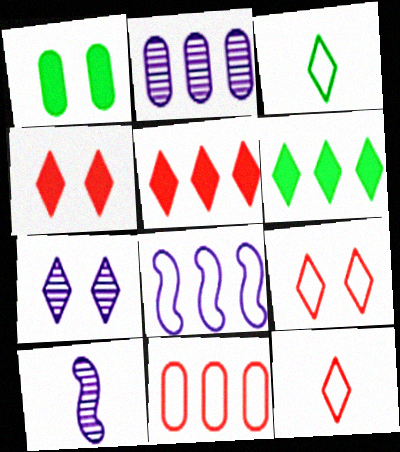[[2, 7, 10], 
[3, 5, 7], 
[6, 7, 12]]